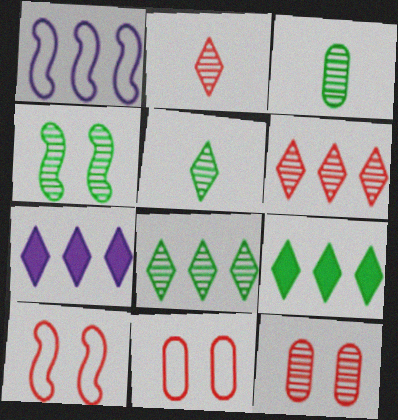[[3, 4, 8], 
[3, 7, 10]]